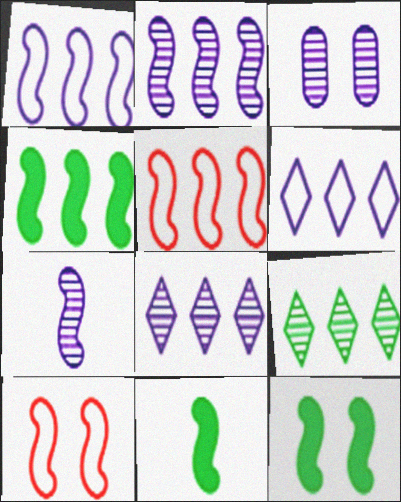[[2, 4, 5], 
[2, 10, 11], 
[3, 7, 8], 
[4, 7, 10], 
[4, 11, 12], 
[5, 7, 12]]